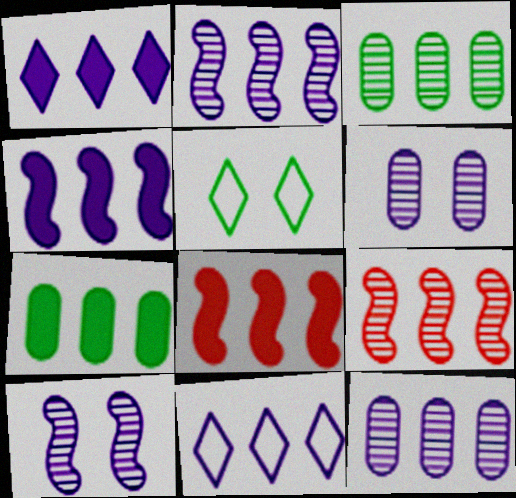[[1, 7, 8], 
[3, 8, 11], 
[4, 11, 12], 
[7, 9, 11]]